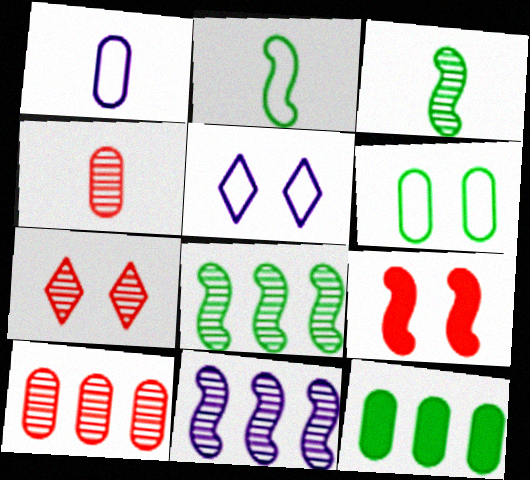[[2, 9, 11]]